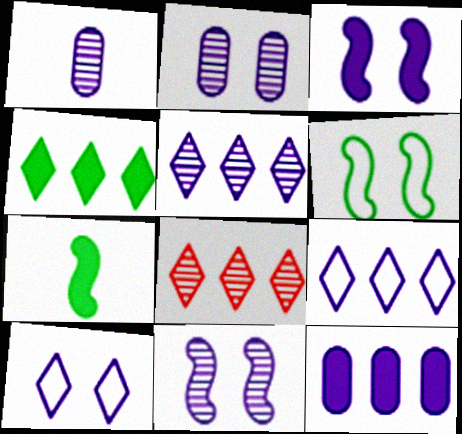[[1, 3, 9], 
[1, 5, 11], 
[2, 3, 10], 
[4, 8, 9]]